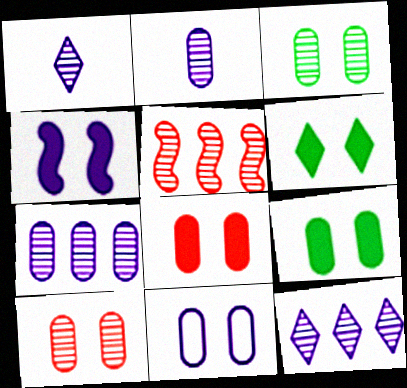[[1, 3, 5], 
[3, 8, 11], 
[4, 6, 8], 
[9, 10, 11]]